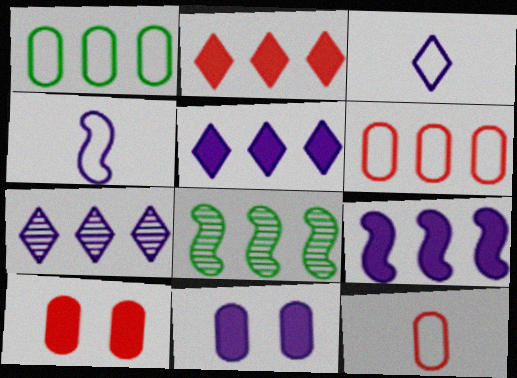[[3, 8, 10], 
[4, 7, 11], 
[5, 6, 8]]